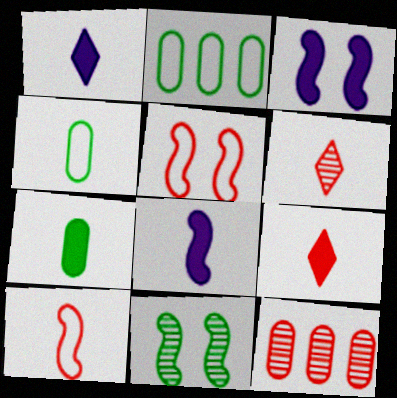[[2, 3, 6], 
[3, 5, 11], 
[4, 6, 8], 
[5, 9, 12], 
[7, 8, 9]]